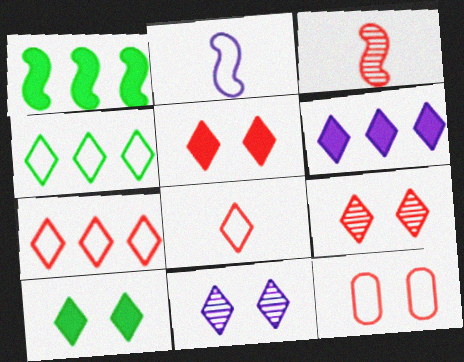[[2, 4, 12]]